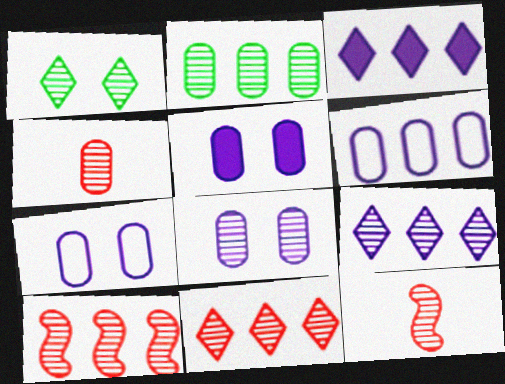[[2, 4, 8], 
[2, 9, 10], 
[5, 7, 8]]